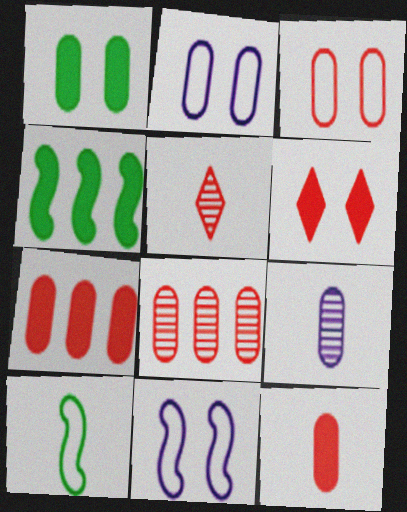[[2, 4, 5], 
[3, 8, 12]]